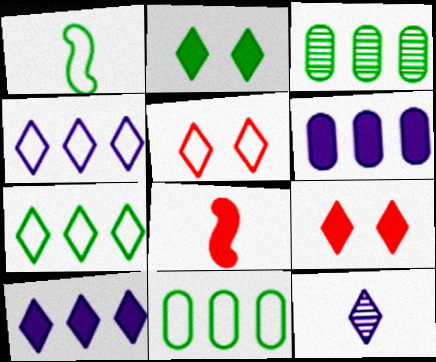[[1, 2, 3], 
[2, 6, 8], 
[7, 9, 12]]